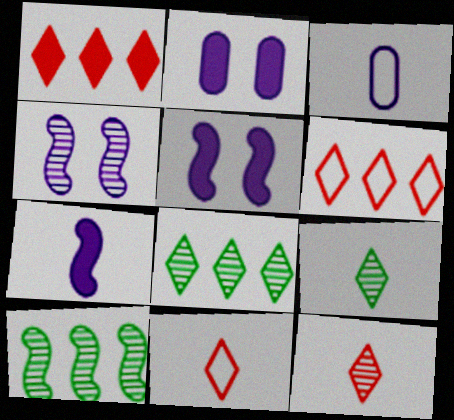[[2, 10, 11]]